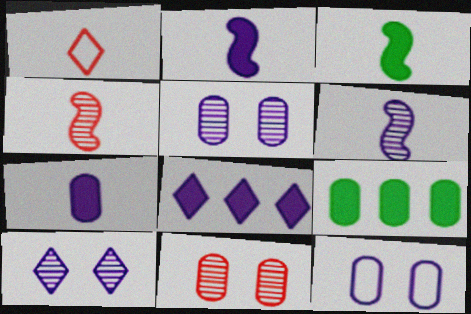[[6, 8, 12]]